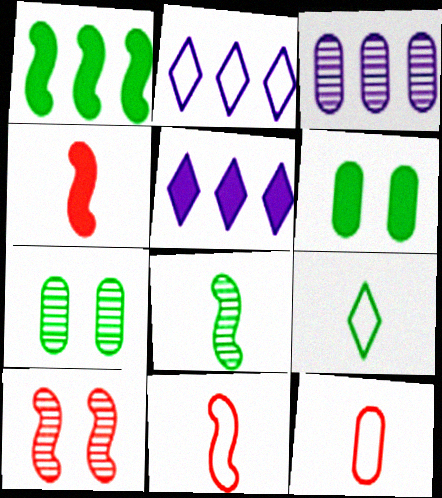[[1, 7, 9], 
[2, 4, 7], 
[3, 6, 12], 
[4, 5, 6], 
[5, 7, 11]]